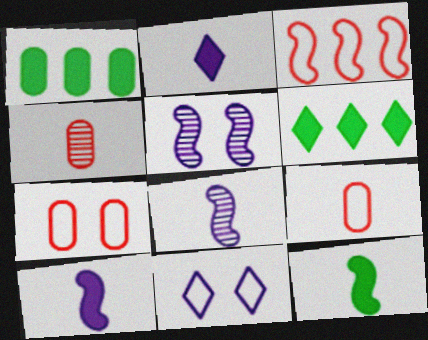[[3, 5, 12], 
[5, 6, 9], 
[6, 7, 8]]